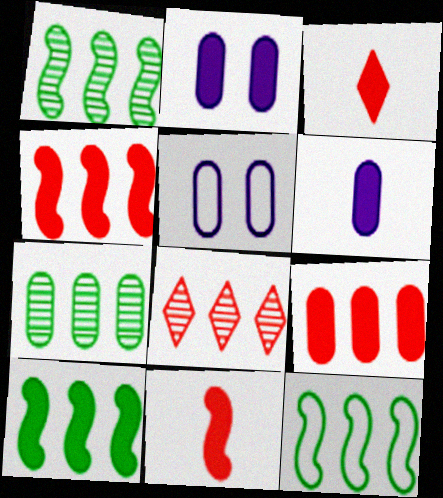[[1, 3, 5], 
[1, 10, 12], 
[2, 3, 10]]